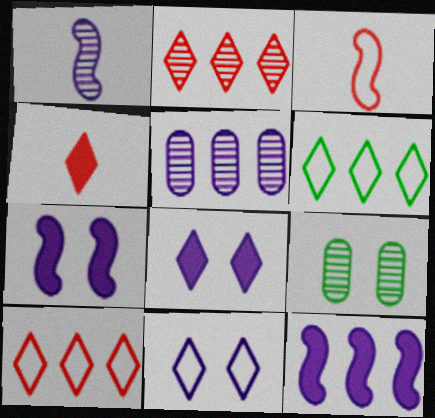[[1, 2, 9]]